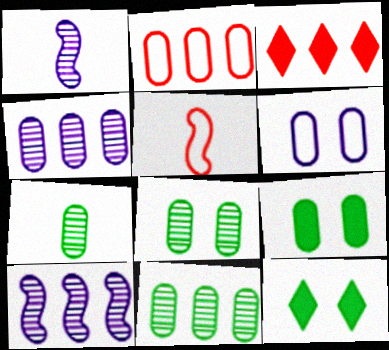[[1, 2, 12], 
[4, 5, 12], 
[7, 8, 11]]